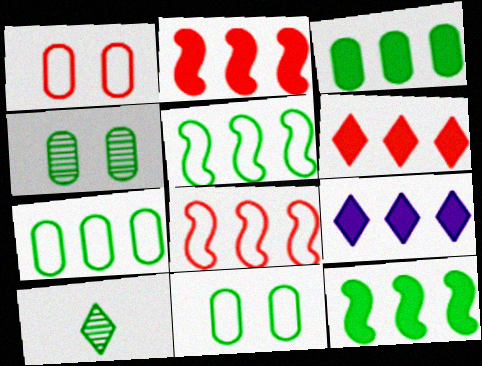[[2, 3, 9], 
[10, 11, 12]]